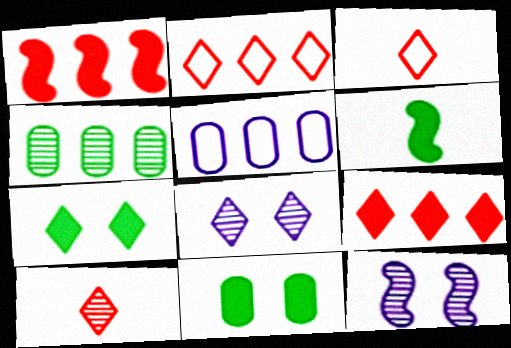[[4, 10, 12]]